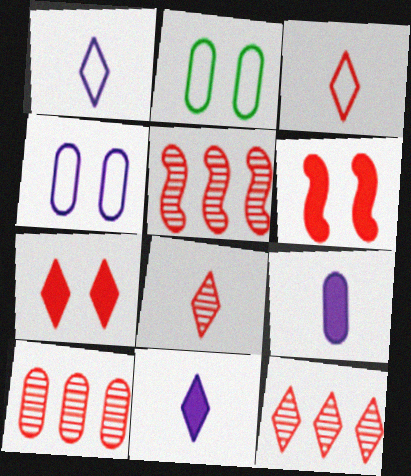[[2, 5, 11], 
[2, 9, 10], 
[3, 6, 10], 
[3, 7, 12], 
[5, 10, 12]]